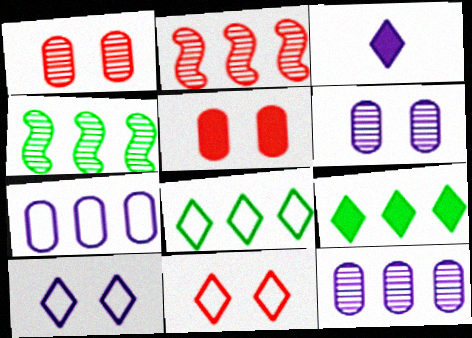[[2, 7, 9]]